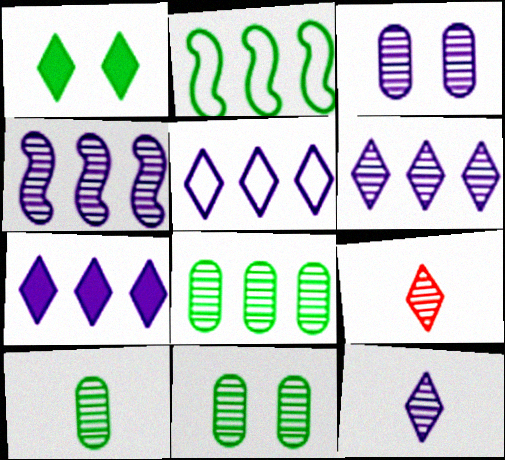[[1, 2, 10], 
[1, 5, 9], 
[3, 4, 12], 
[4, 9, 11], 
[5, 6, 7], 
[8, 10, 11]]